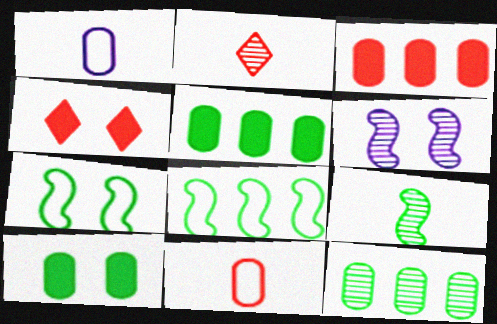[[2, 6, 12]]